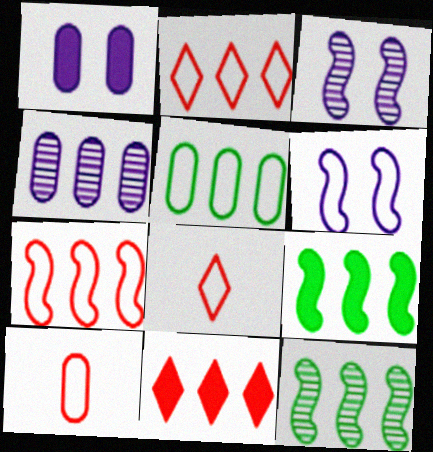[[1, 8, 12], 
[2, 4, 9], 
[5, 6, 8]]